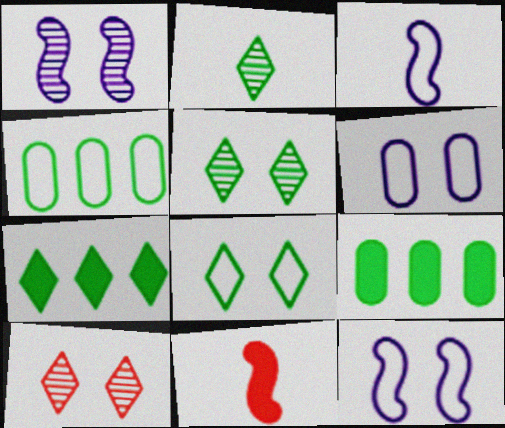[[2, 7, 8], 
[3, 9, 10]]